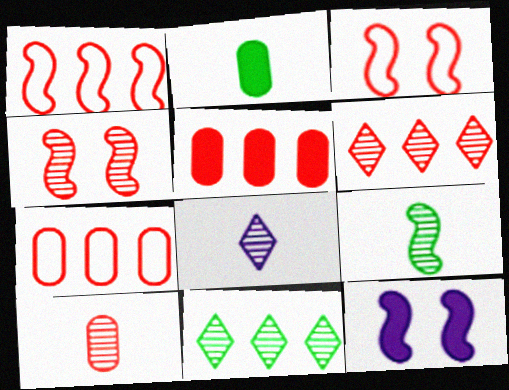[[1, 5, 6], 
[1, 9, 12], 
[4, 6, 10], 
[8, 9, 10]]